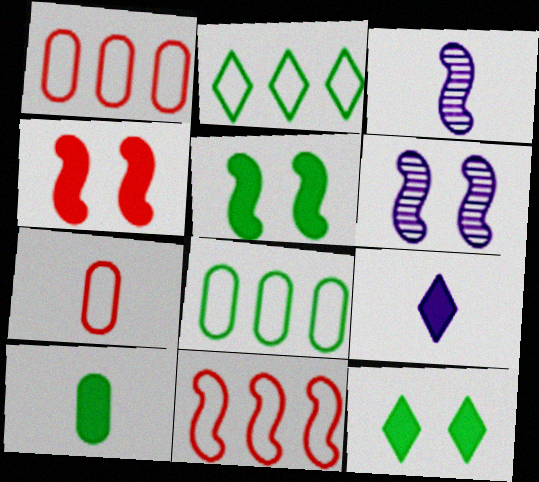[[1, 3, 12], 
[3, 5, 11]]